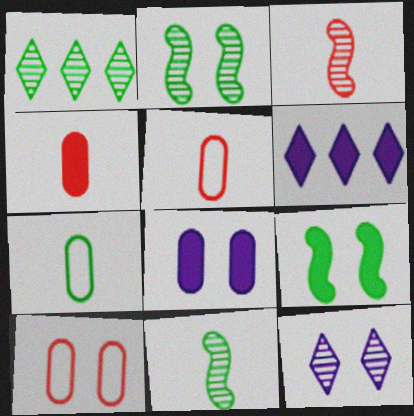[[1, 7, 9], 
[2, 5, 6], 
[4, 6, 9], 
[6, 10, 11], 
[9, 10, 12]]